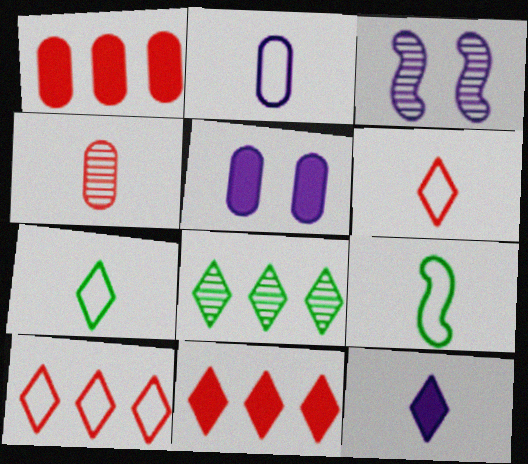[[1, 3, 7], 
[2, 6, 9], 
[3, 4, 8], 
[4, 9, 12]]